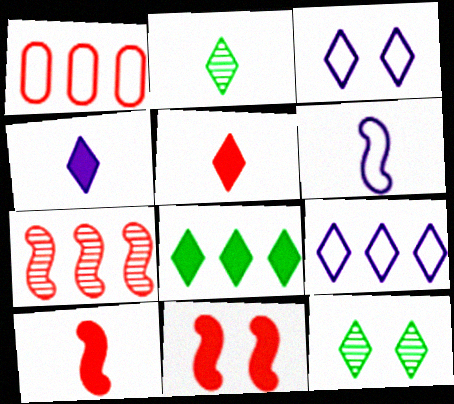[[5, 9, 12]]